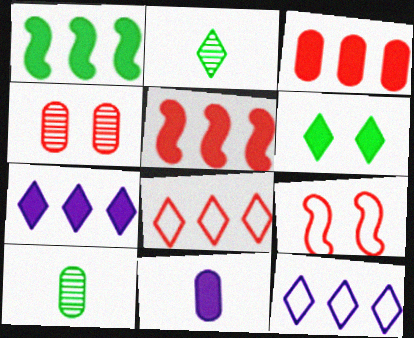[[1, 3, 7], 
[5, 6, 11], 
[7, 9, 10]]